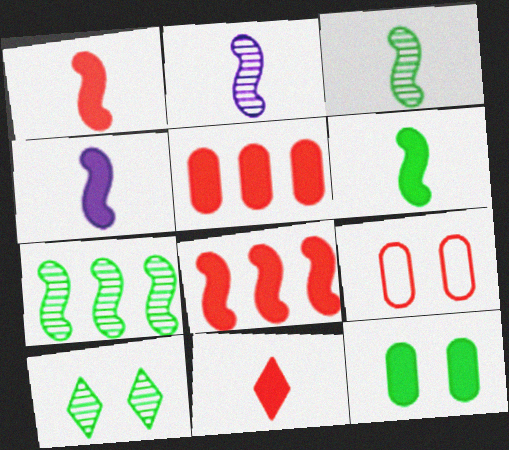[[1, 4, 6]]